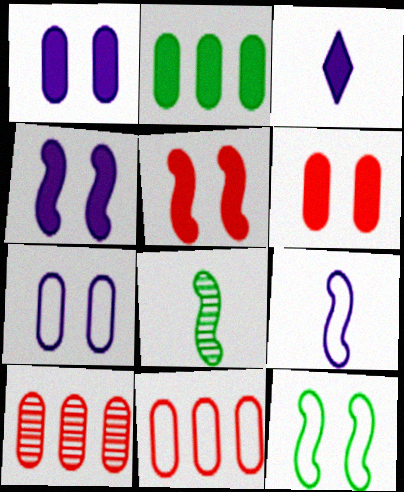[[2, 3, 5], 
[3, 10, 12]]